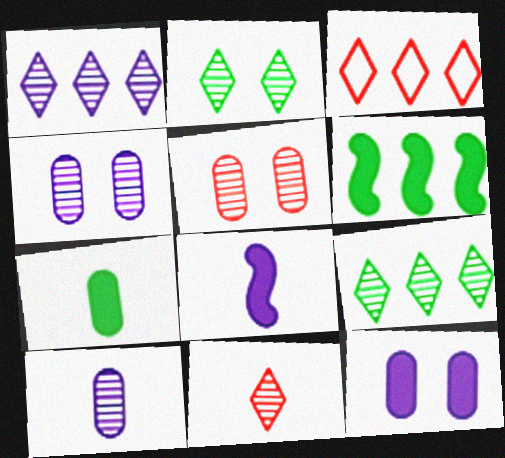[[1, 2, 11]]